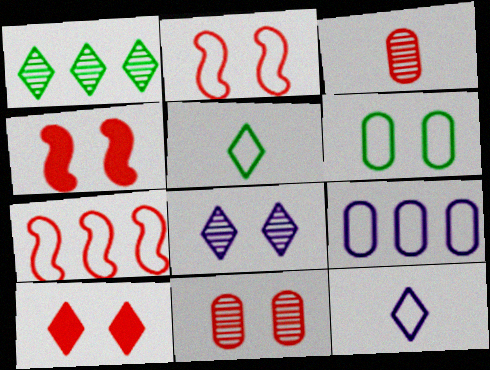[[1, 10, 12], 
[2, 5, 9], 
[2, 10, 11], 
[3, 7, 10], 
[4, 6, 8], 
[6, 7, 12]]